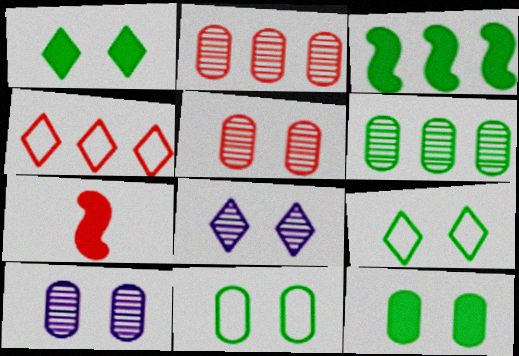[[4, 5, 7]]